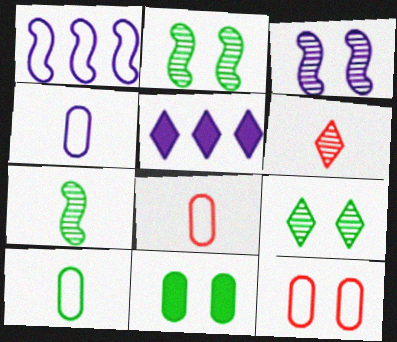[[1, 6, 11], 
[2, 5, 8], 
[3, 4, 5], 
[4, 8, 10], 
[5, 7, 12]]